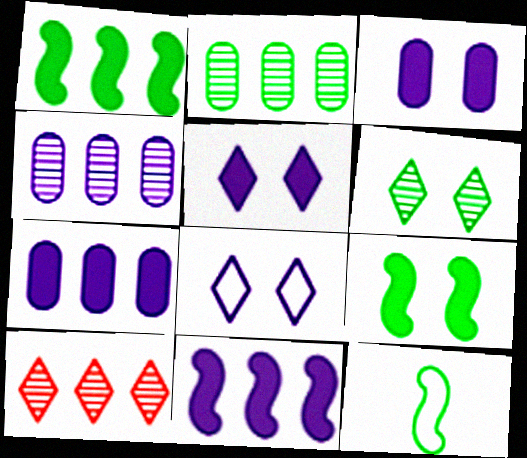[[3, 10, 12]]